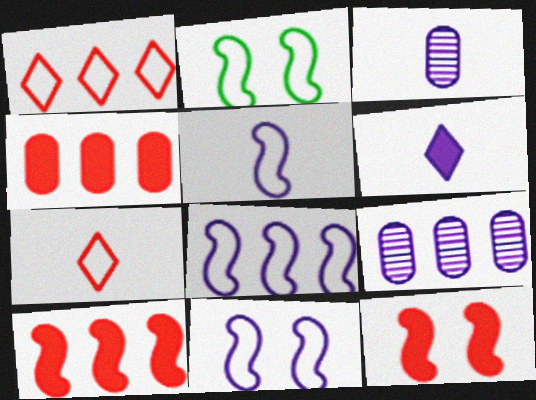[[3, 5, 6], 
[5, 8, 11], 
[6, 9, 11]]